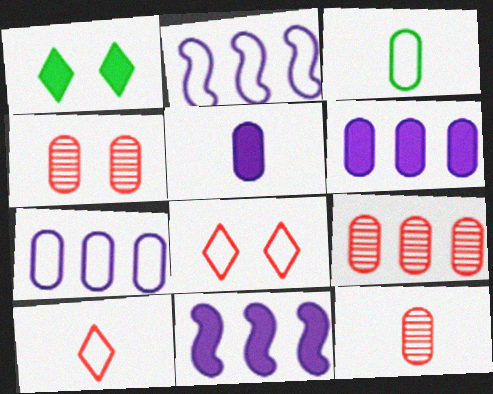[[1, 2, 12], 
[2, 3, 8], 
[3, 4, 6], 
[3, 5, 12], 
[4, 9, 12]]